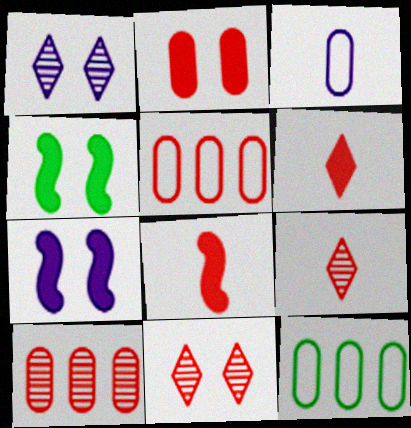[[1, 8, 12], 
[5, 8, 11], 
[7, 9, 12]]